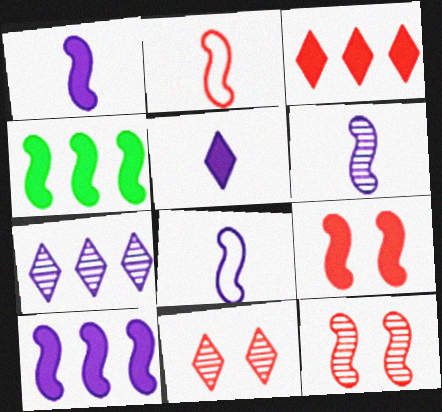[[1, 4, 9], 
[1, 6, 8], 
[4, 8, 12]]